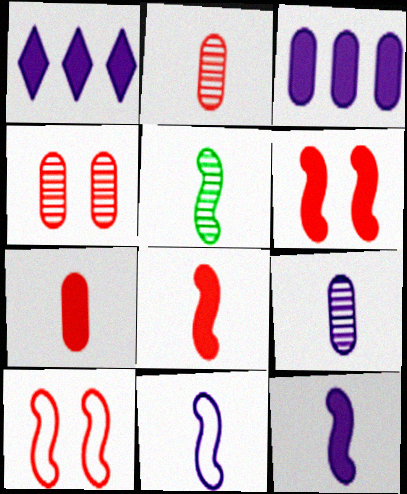[[5, 8, 11]]